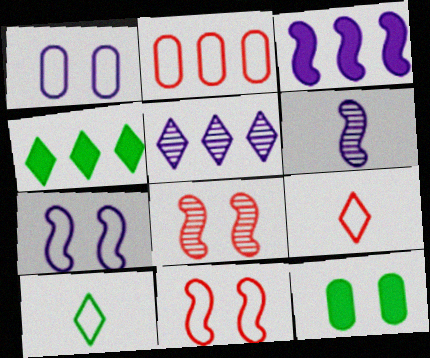[[2, 7, 10], 
[2, 9, 11], 
[3, 6, 7]]